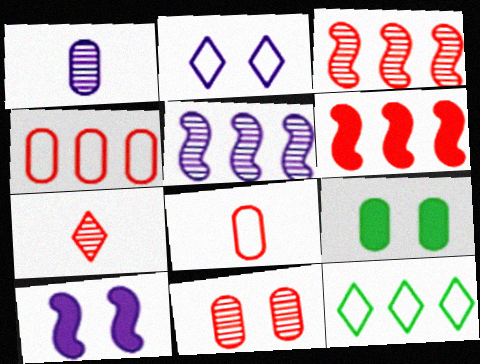[[1, 4, 9], 
[3, 7, 11]]